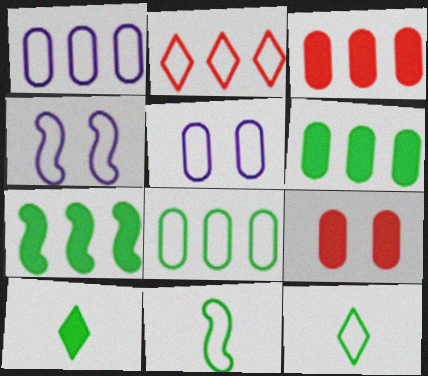[[2, 5, 11]]